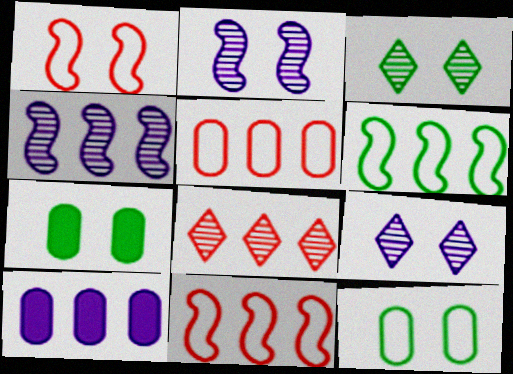[[1, 7, 9], 
[6, 8, 10]]